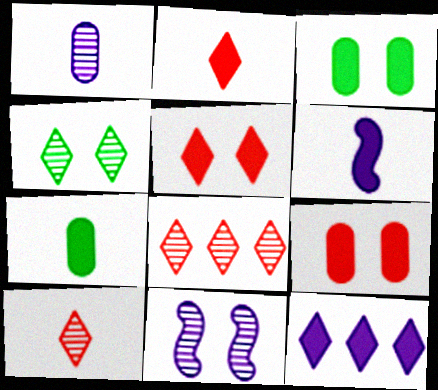[[2, 6, 7]]